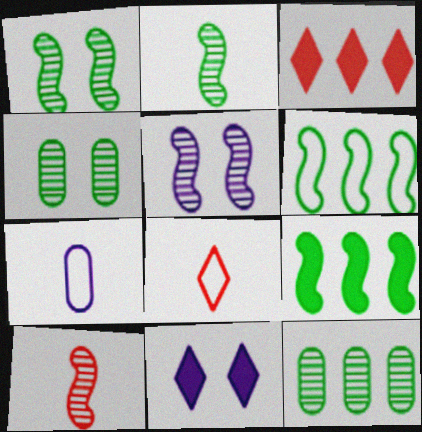[[1, 3, 7]]